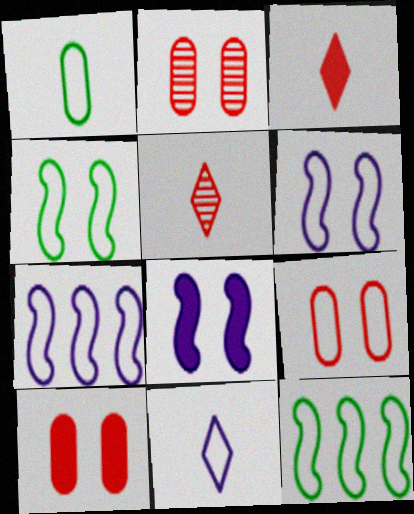[[2, 9, 10], 
[9, 11, 12]]